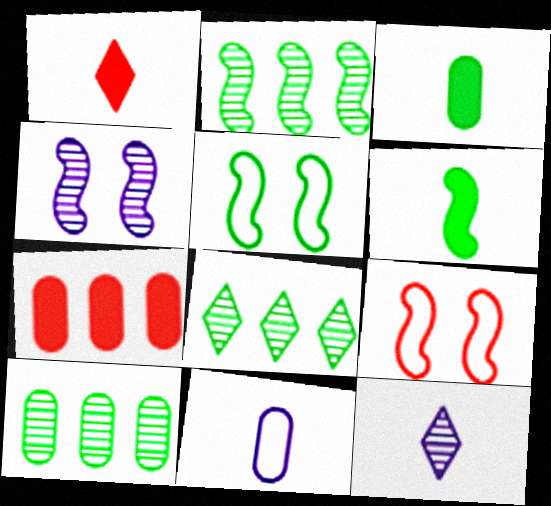[[2, 5, 6], 
[2, 8, 10], 
[3, 5, 8], 
[5, 7, 12]]